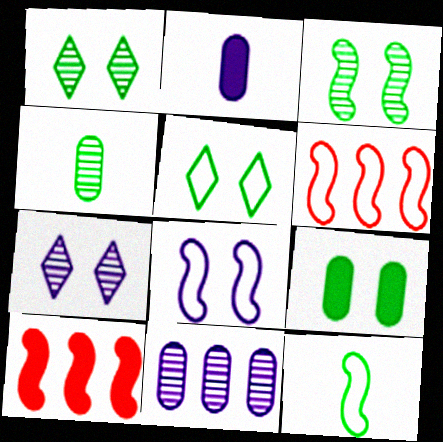[[1, 2, 6], 
[3, 5, 9], 
[6, 8, 12]]